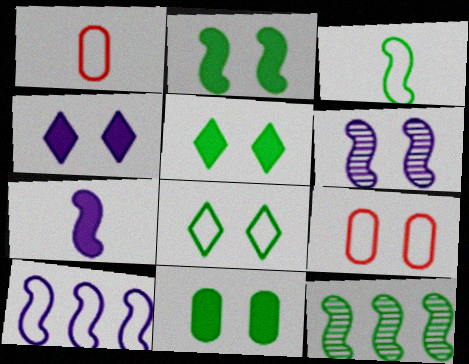[[1, 4, 12], 
[1, 8, 10], 
[2, 3, 12], 
[2, 5, 11], 
[5, 6, 9], 
[6, 7, 10]]